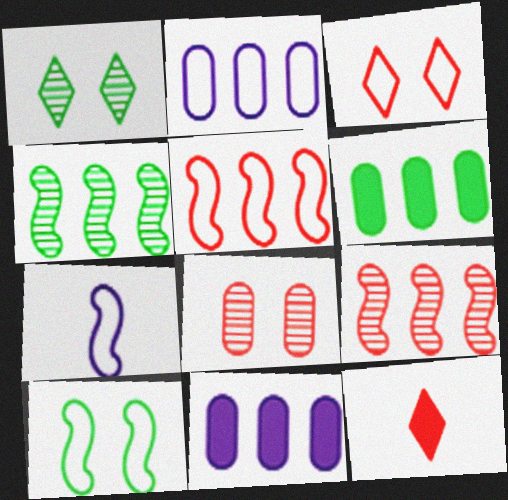[[5, 7, 10], 
[5, 8, 12]]